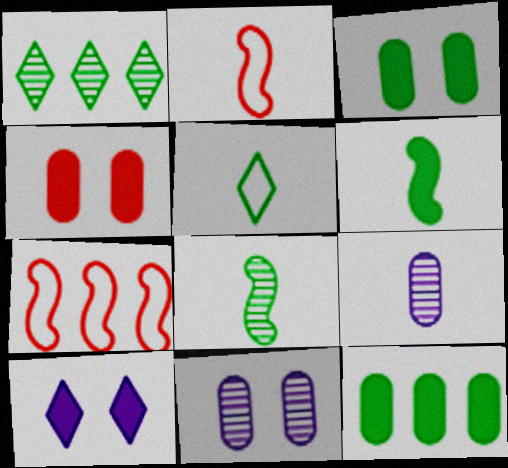[]